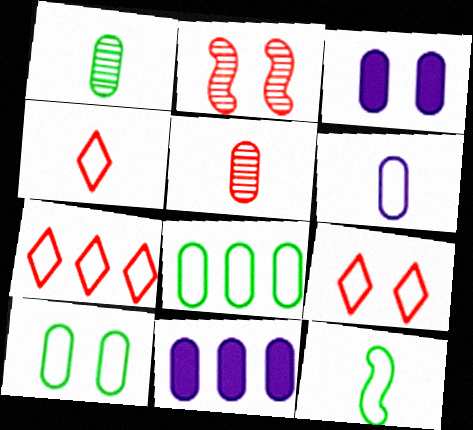[[3, 5, 8], 
[4, 6, 12], 
[4, 7, 9], 
[5, 10, 11]]